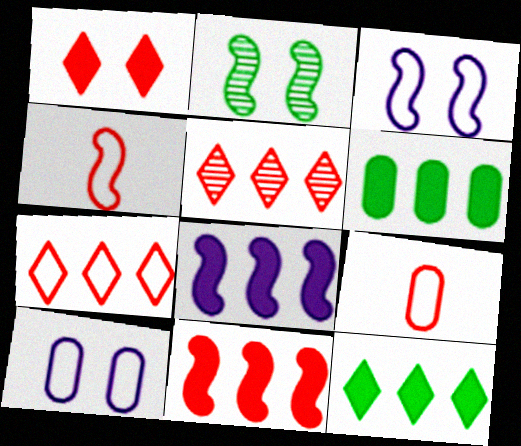[[1, 2, 10], 
[2, 4, 8]]